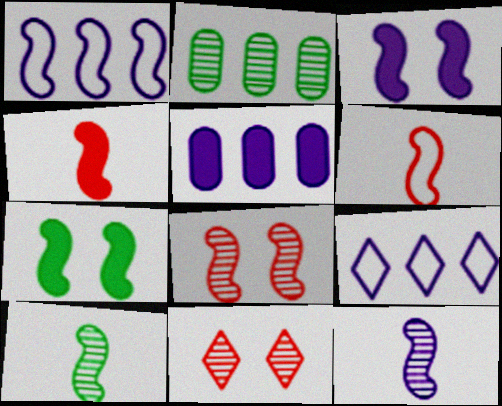[[1, 3, 12], 
[2, 11, 12]]